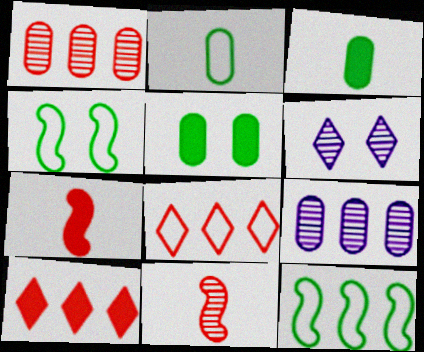[[9, 10, 12]]